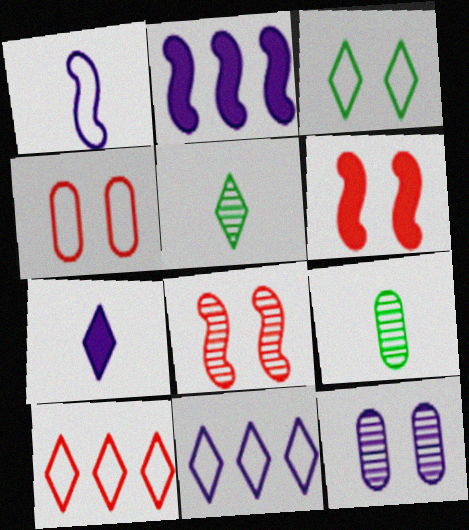[[2, 4, 5], 
[3, 6, 12], 
[6, 9, 11]]